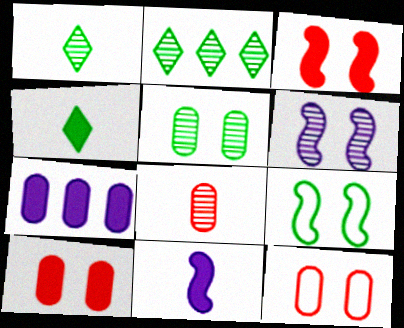[[2, 6, 8], 
[2, 11, 12], 
[3, 4, 7], 
[3, 6, 9]]